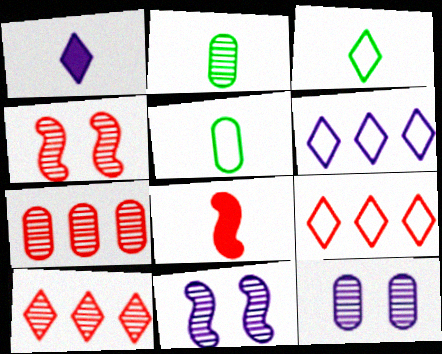[[2, 7, 12], 
[2, 10, 11]]